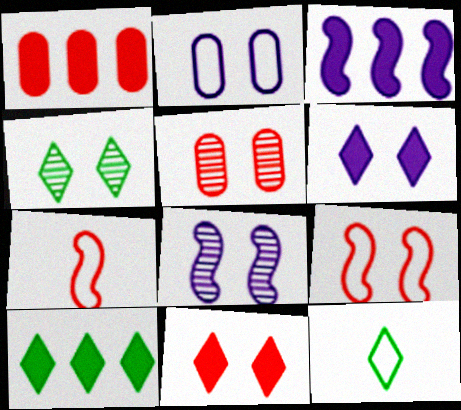[[1, 3, 10], 
[1, 8, 12], 
[2, 6, 8], 
[3, 5, 12], 
[4, 5, 8], 
[4, 10, 12], 
[5, 9, 11]]